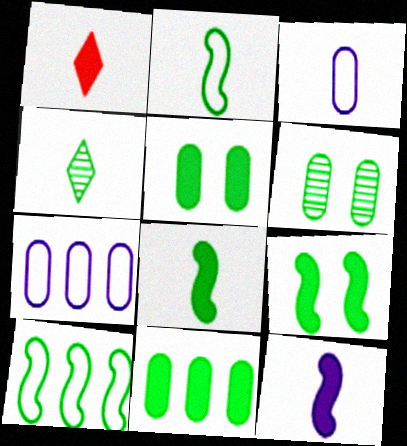[[4, 5, 10]]